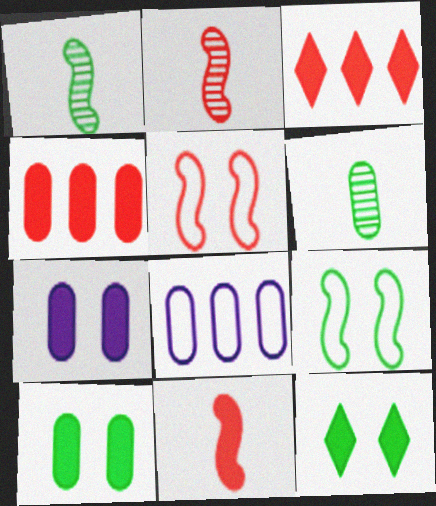[[2, 8, 12]]